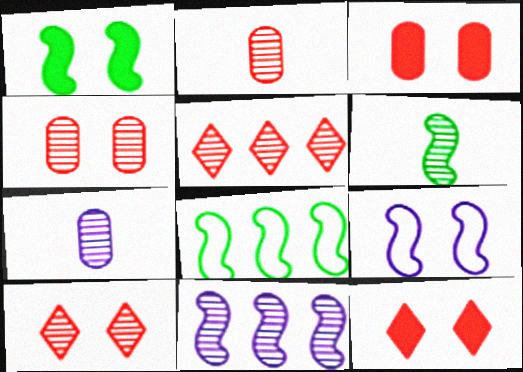[[1, 6, 8], 
[7, 8, 12]]